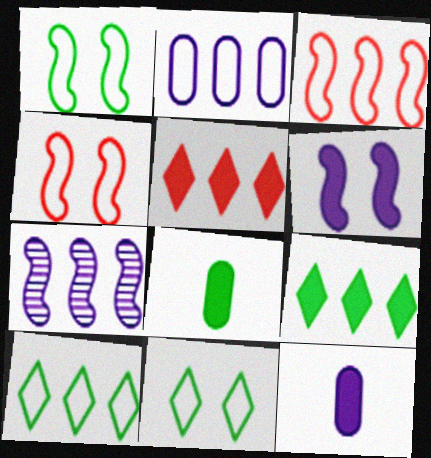[[2, 3, 10], 
[5, 6, 8]]